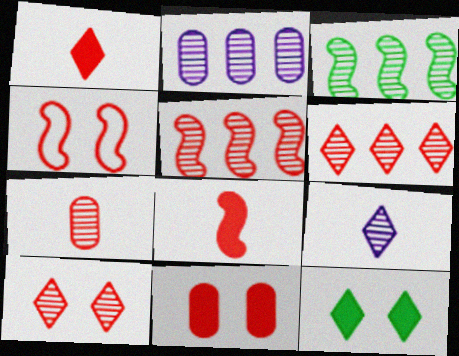[[2, 3, 6], 
[4, 5, 8], 
[4, 10, 11], 
[5, 7, 10]]